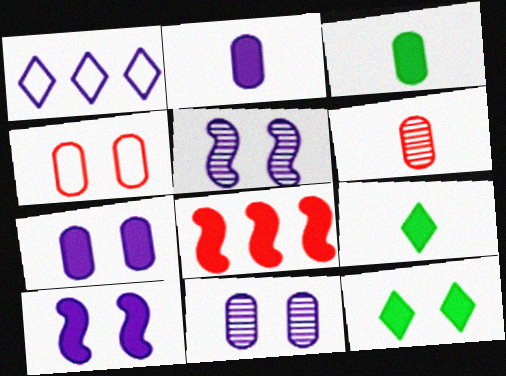[[1, 2, 5], 
[2, 8, 12], 
[4, 5, 12], 
[7, 8, 9]]